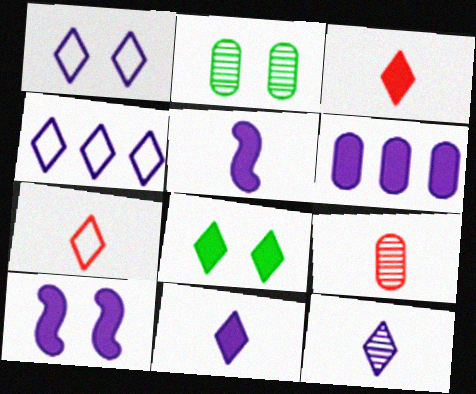[[6, 10, 11]]